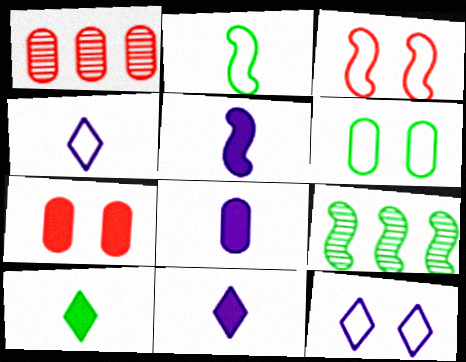[[1, 6, 8], 
[3, 5, 9], 
[3, 6, 12], 
[4, 7, 9], 
[5, 8, 11], 
[6, 9, 10]]